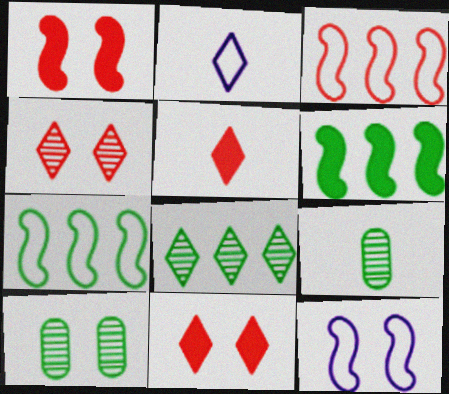[[2, 8, 11], 
[10, 11, 12]]